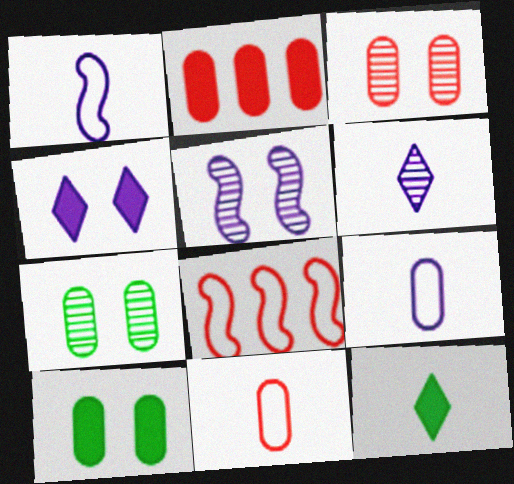[[2, 3, 11], 
[2, 7, 9], 
[6, 8, 10]]